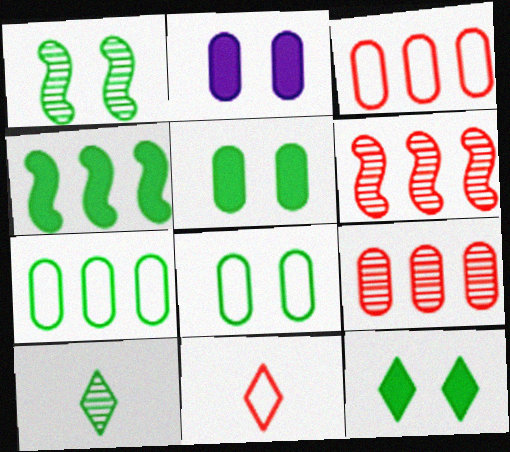[[1, 8, 12], 
[4, 8, 10]]